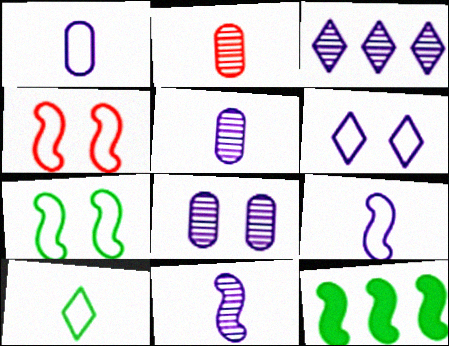[[2, 6, 12], 
[3, 8, 11], 
[4, 11, 12]]